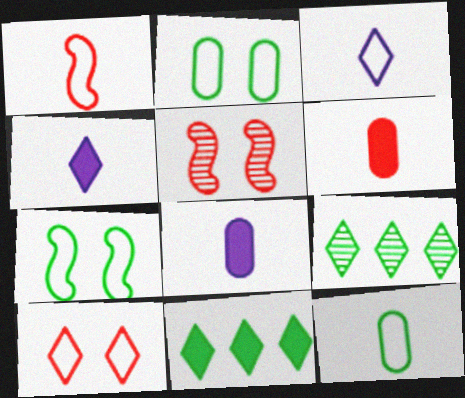[[1, 3, 12], 
[4, 9, 10]]